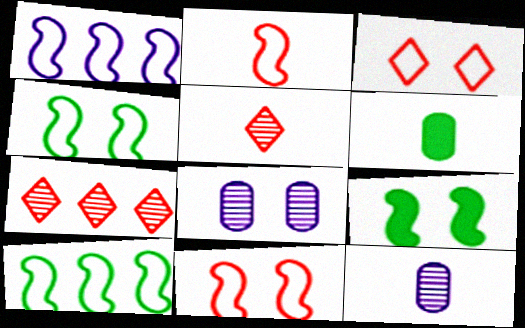[[1, 2, 4], 
[3, 8, 9]]